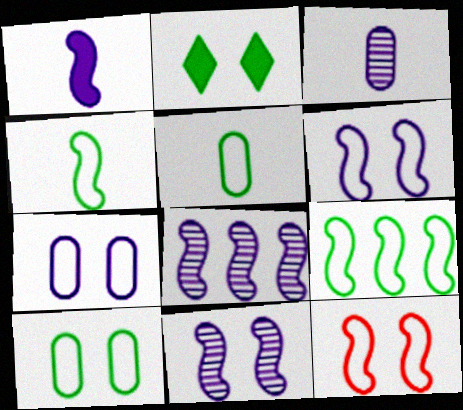[[1, 6, 8]]